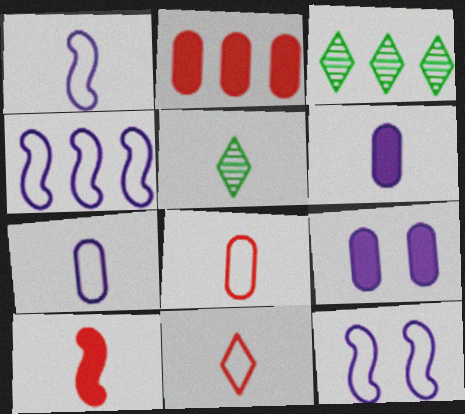[[1, 4, 12], 
[2, 3, 4], 
[2, 5, 12], 
[5, 7, 10]]